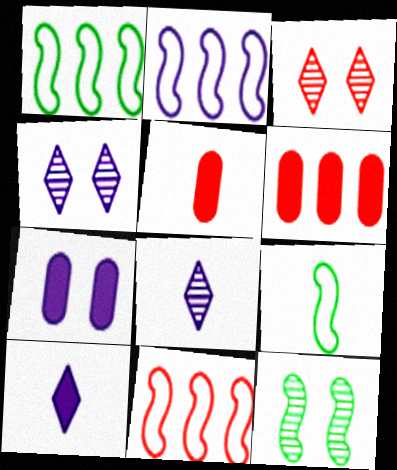[[1, 2, 11], 
[1, 4, 5], 
[2, 7, 8], 
[3, 5, 11], 
[4, 6, 9], 
[5, 8, 9]]